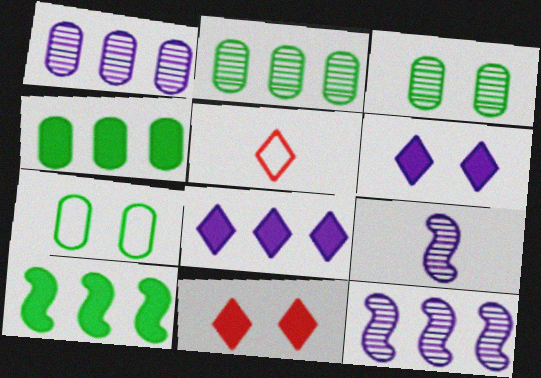[]